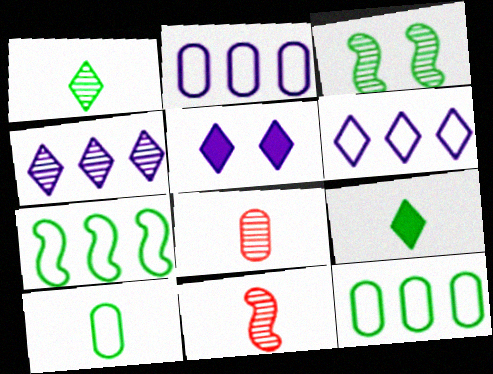[[3, 4, 8], 
[3, 9, 12], 
[5, 7, 8], 
[5, 11, 12]]